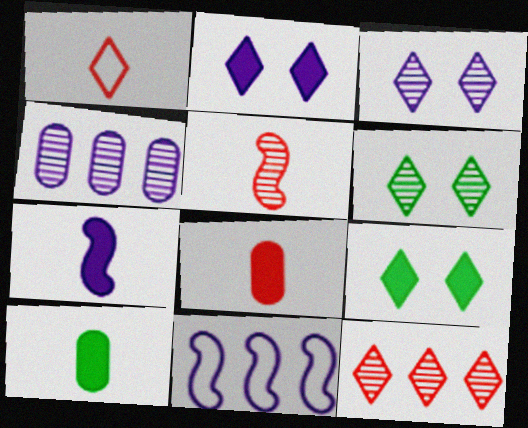[[1, 5, 8], 
[4, 5, 6], 
[6, 8, 11]]